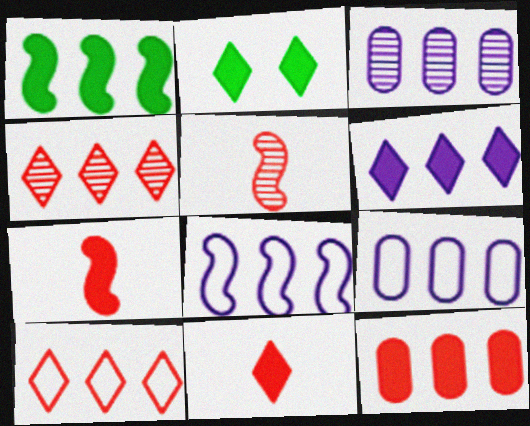[[1, 3, 10], 
[1, 4, 9], 
[1, 6, 12], 
[2, 5, 9], 
[2, 6, 11], 
[3, 6, 8]]